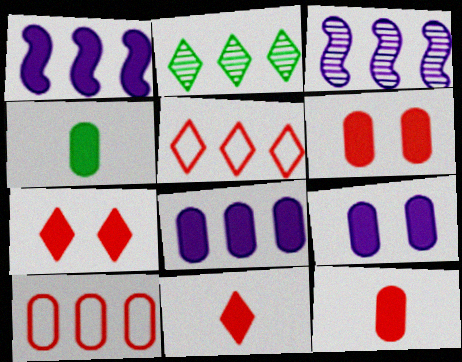[[1, 2, 10], 
[1, 4, 7], 
[4, 6, 8]]